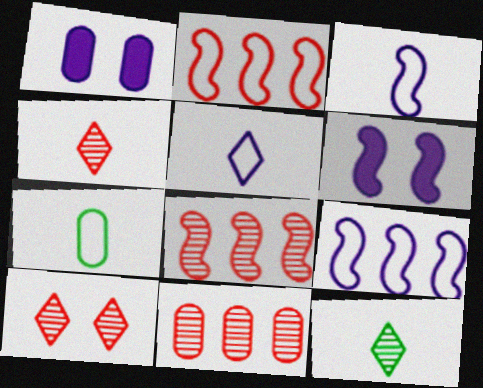[[1, 2, 12], 
[1, 7, 11]]